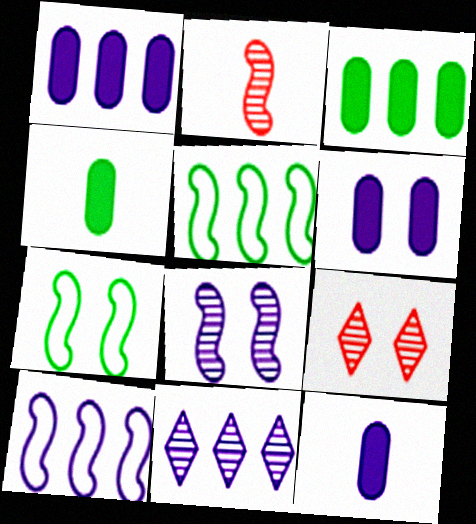[[1, 6, 12], 
[1, 10, 11], 
[4, 9, 10], 
[5, 9, 12], 
[6, 7, 9]]